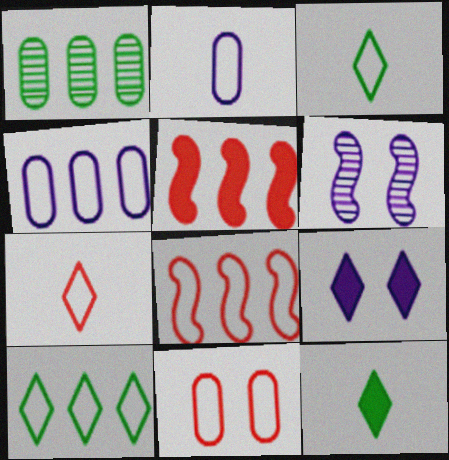[[4, 8, 10], 
[7, 8, 11]]